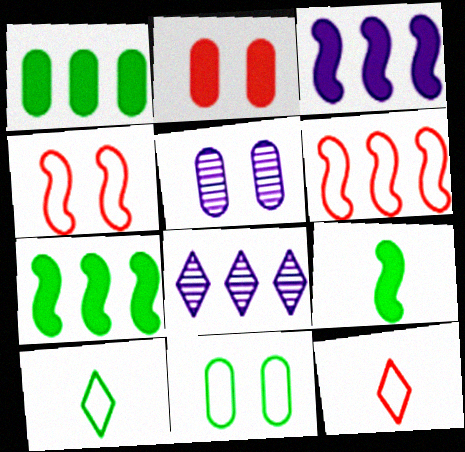[[1, 6, 8], 
[2, 5, 11], 
[5, 7, 12]]